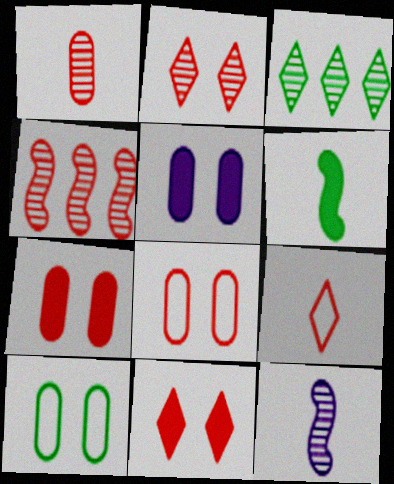[[1, 2, 4], 
[3, 6, 10], 
[4, 7, 9]]